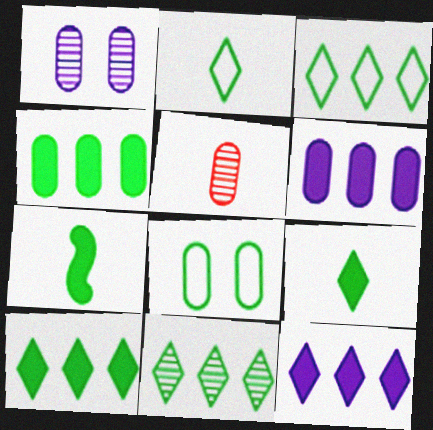[[3, 10, 11], 
[5, 6, 8], 
[7, 8, 11]]